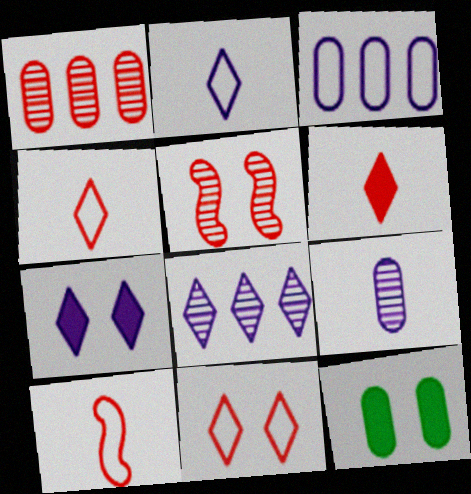[[2, 7, 8], 
[8, 10, 12]]